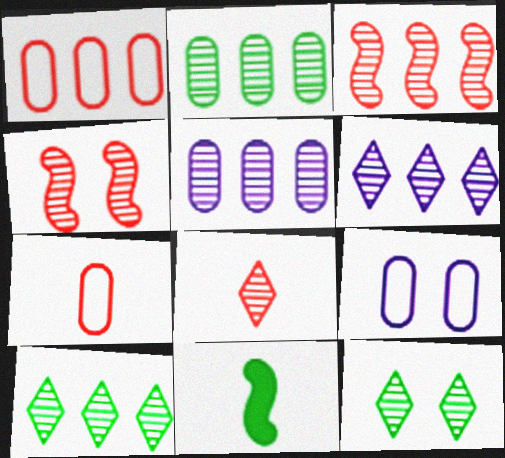[[2, 3, 6], 
[3, 5, 10], 
[6, 8, 12]]